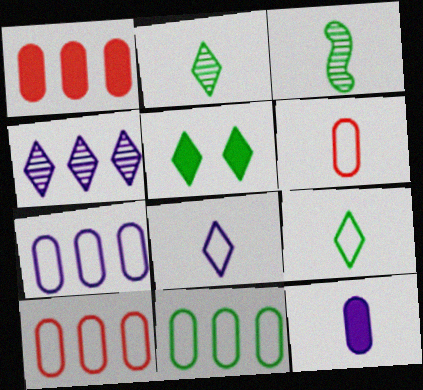[[3, 5, 11], 
[7, 10, 11]]